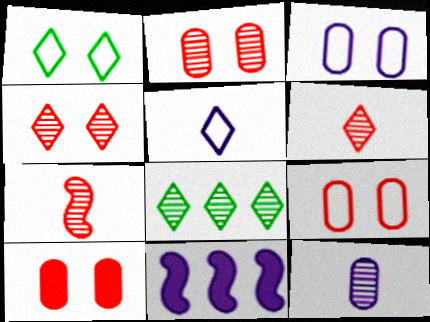[[2, 9, 10]]